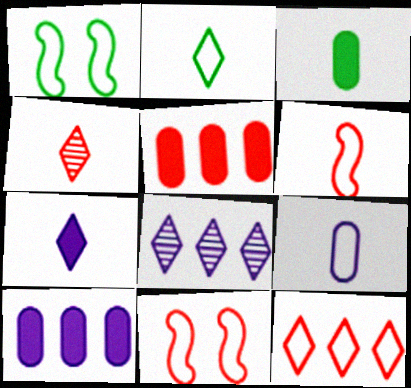[[1, 4, 10], 
[1, 9, 12], 
[2, 4, 7], 
[2, 6, 9], 
[3, 8, 11], 
[4, 5, 11]]